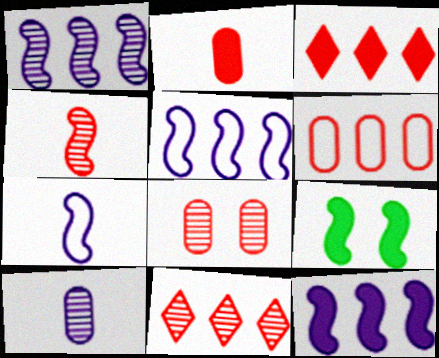[[1, 5, 12], 
[2, 6, 8], 
[4, 5, 9], 
[4, 8, 11]]